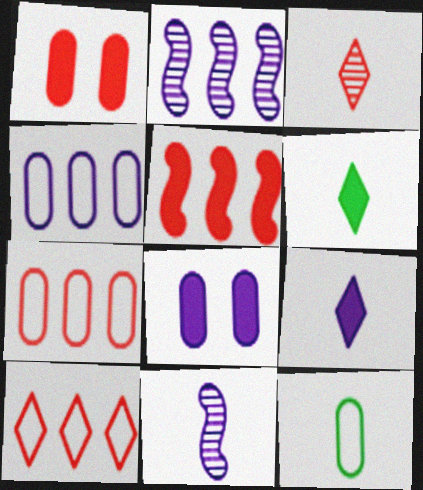[[5, 6, 8]]